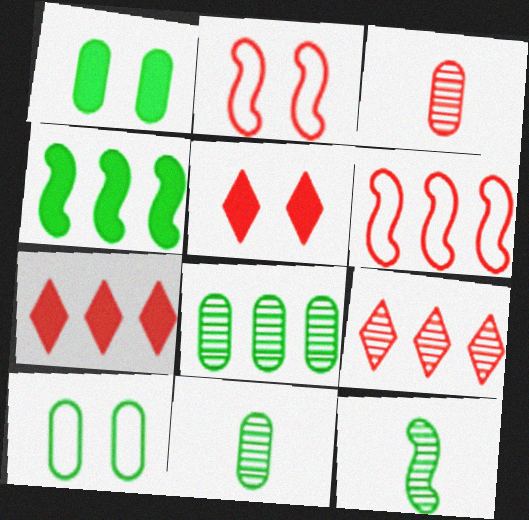[[2, 3, 7], 
[3, 5, 6]]